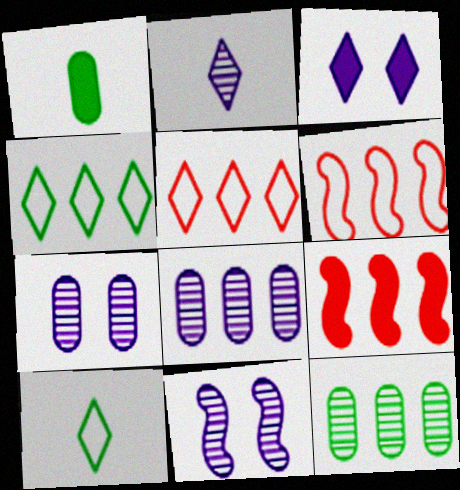[[1, 3, 9], 
[1, 5, 11], 
[2, 8, 11], 
[4, 8, 9], 
[7, 9, 10]]